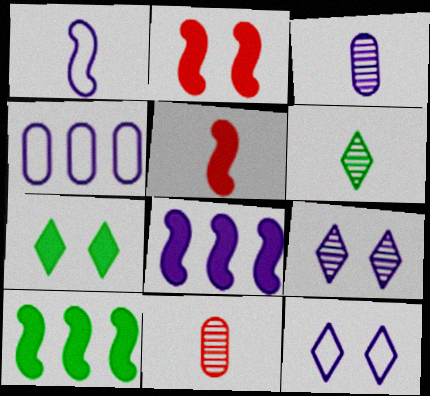[[1, 4, 12], 
[2, 4, 6], 
[3, 8, 12], 
[10, 11, 12]]